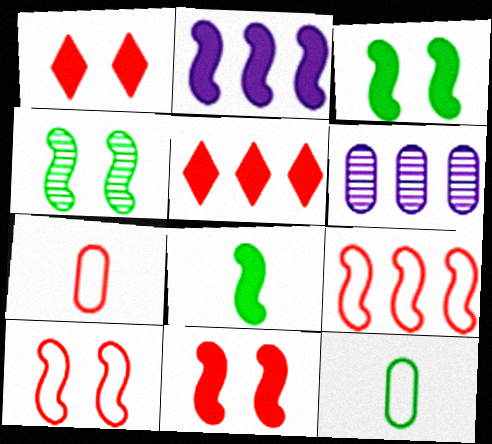[[2, 8, 11]]